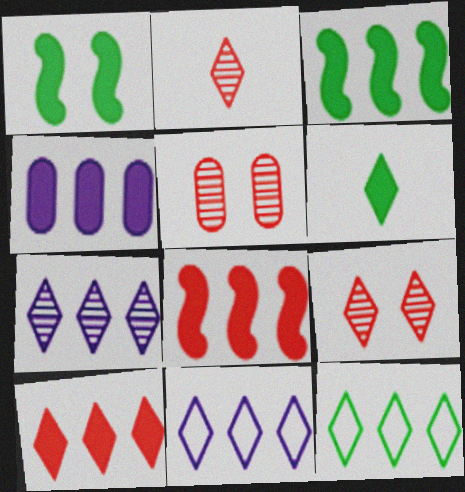[[3, 4, 10], 
[6, 9, 11], 
[7, 10, 12]]